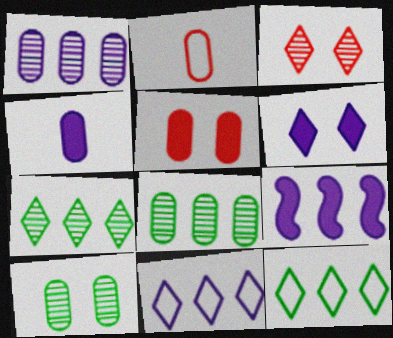[[1, 9, 11], 
[4, 6, 9]]